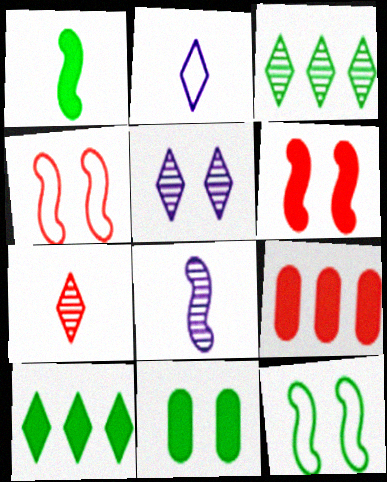[[1, 10, 11], 
[3, 5, 7], 
[4, 5, 11], 
[4, 7, 9]]